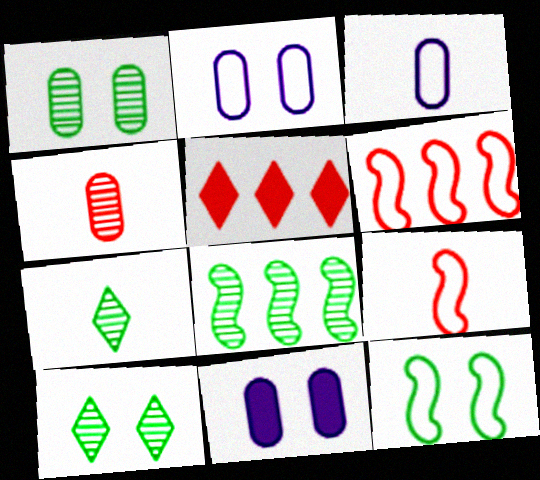[[1, 7, 8], 
[6, 7, 11]]